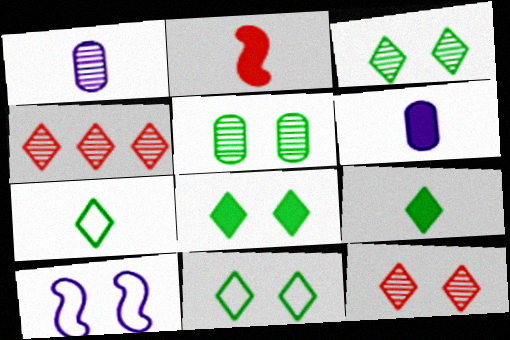[[1, 2, 7], 
[2, 6, 9], 
[3, 8, 11]]